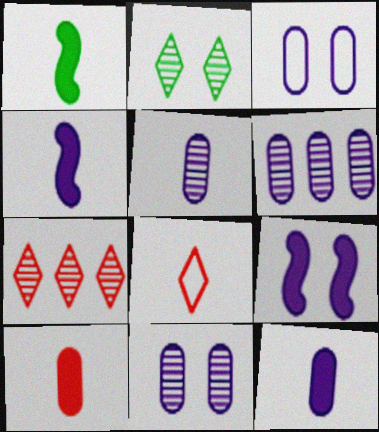[[1, 3, 7], 
[1, 5, 8], 
[3, 6, 12], 
[5, 6, 11]]